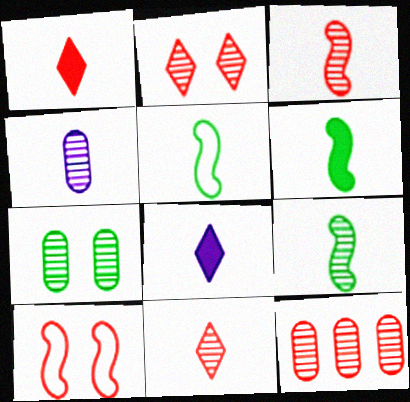[[1, 4, 5], 
[1, 10, 12], 
[2, 3, 12], 
[4, 7, 12], 
[4, 9, 11], 
[5, 6, 9]]